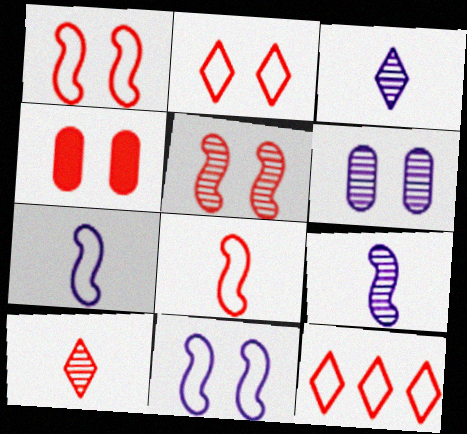[[2, 4, 5]]